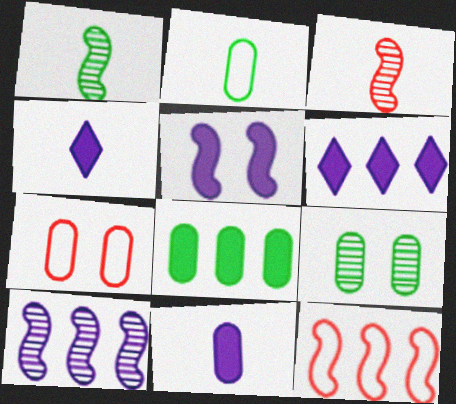[[1, 5, 12], 
[1, 6, 7], 
[2, 3, 4], 
[2, 8, 9], 
[4, 9, 12], 
[5, 6, 11]]